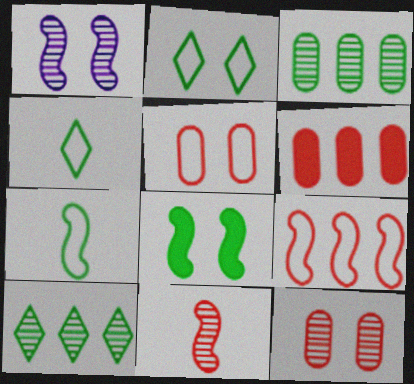[[1, 4, 6], 
[3, 4, 8]]